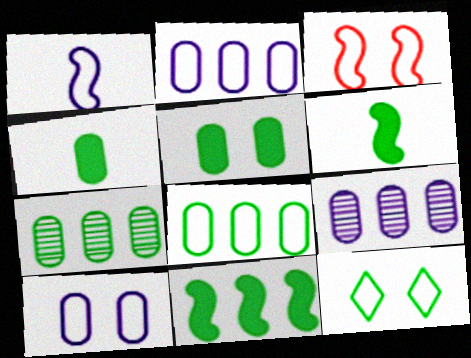[[3, 10, 12], 
[6, 7, 12]]